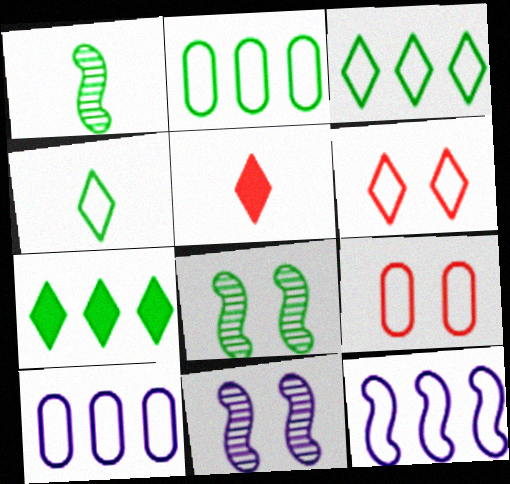[[2, 5, 11], 
[4, 9, 12], 
[5, 8, 10]]